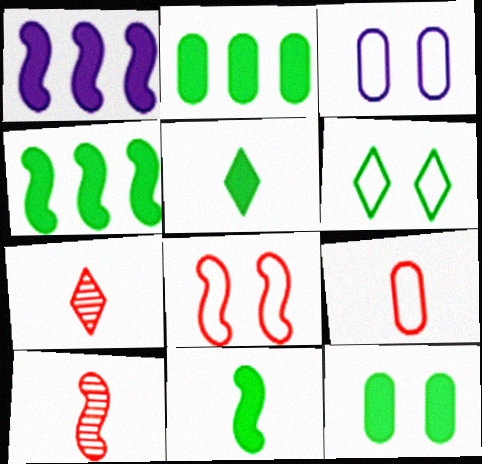[[3, 4, 7], 
[3, 6, 8], 
[4, 5, 12]]